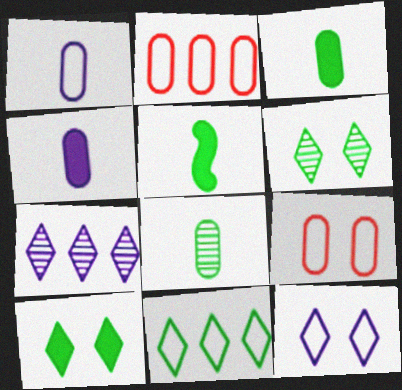[[5, 7, 9]]